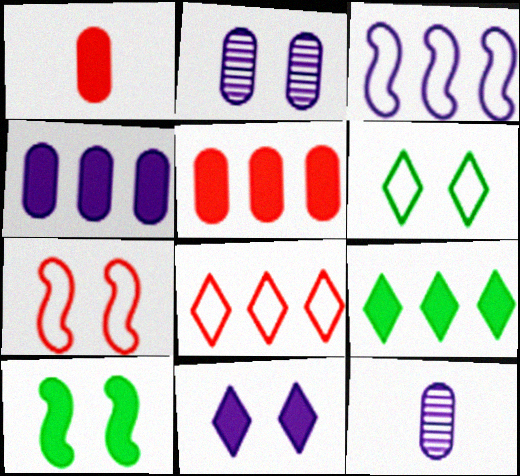[[3, 11, 12], 
[7, 9, 12], 
[8, 10, 12]]